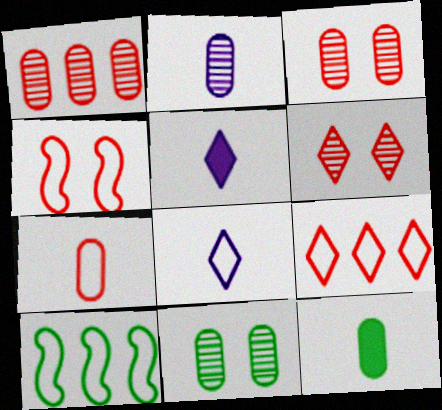[[1, 2, 11], 
[2, 7, 12], 
[3, 5, 10], 
[4, 7, 9]]